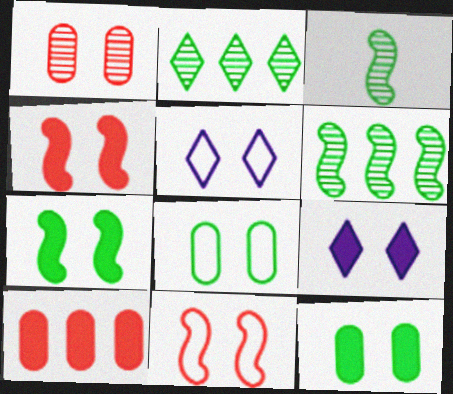[[1, 5, 7], 
[3, 5, 10], 
[4, 9, 12], 
[5, 8, 11]]